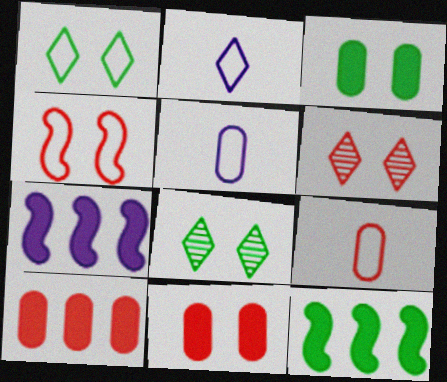[[4, 6, 11], 
[5, 6, 12], 
[7, 8, 9]]